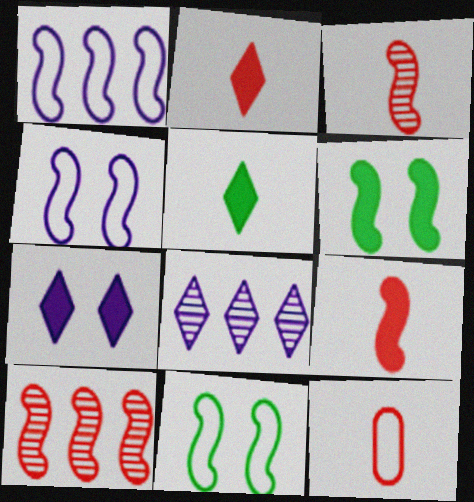[[1, 3, 6], 
[2, 3, 12], 
[6, 8, 12]]